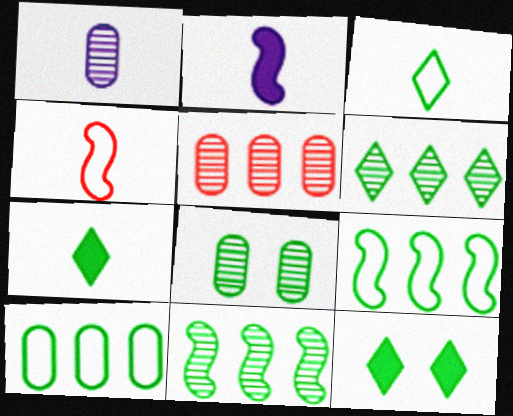[[1, 4, 7], 
[1, 5, 8], 
[3, 6, 12], 
[7, 8, 9]]